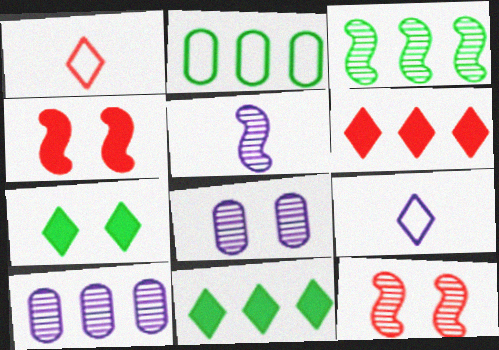[[2, 3, 11], 
[3, 5, 12]]